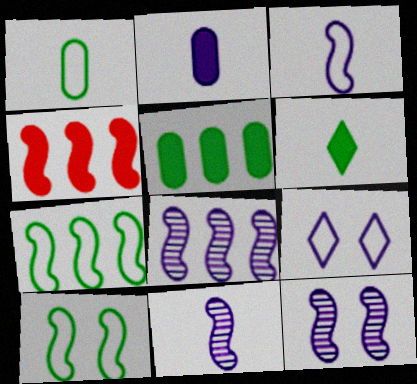[[2, 8, 9], 
[4, 7, 8], 
[4, 10, 11], 
[8, 11, 12]]